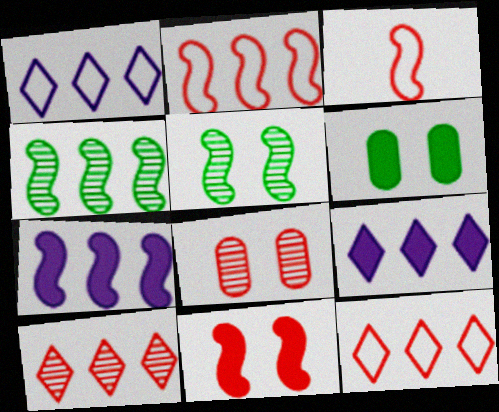[[2, 4, 7], 
[3, 5, 7]]